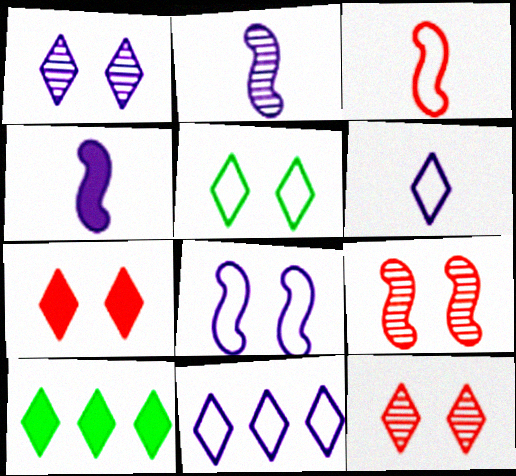[[1, 5, 7], 
[6, 10, 12]]